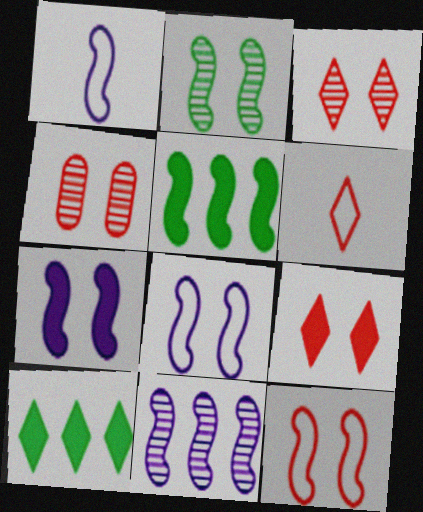[[1, 4, 10], 
[1, 7, 11], 
[2, 7, 12], 
[4, 9, 12]]